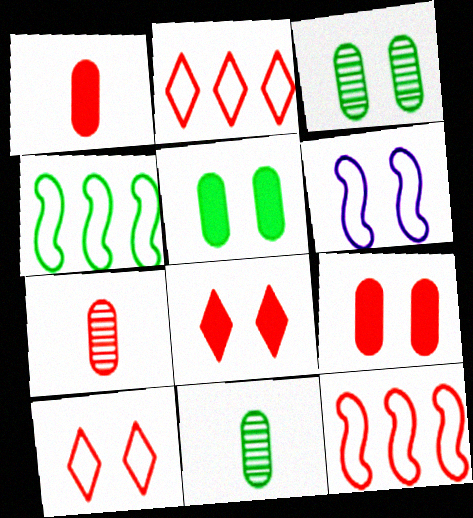[[3, 6, 8], 
[7, 8, 12]]